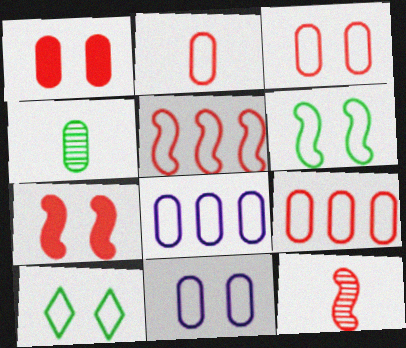[[1, 4, 8], 
[2, 3, 9], 
[5, 7, 12]]